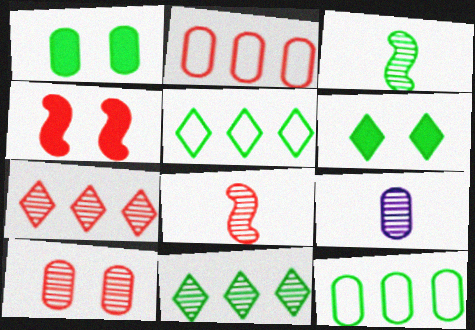[[1, 2, 9], 
[1, 3, 5], 
[3, 6, 12], 
[4, 5, 9], 
[7, 8, 10]]